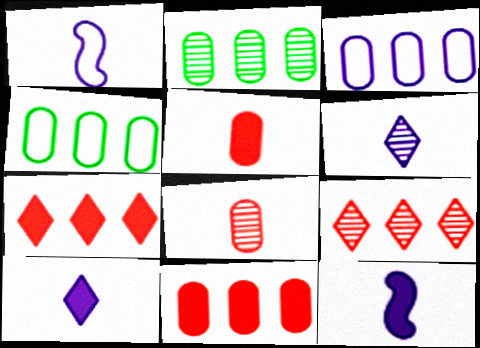[[2, 3, 11]]